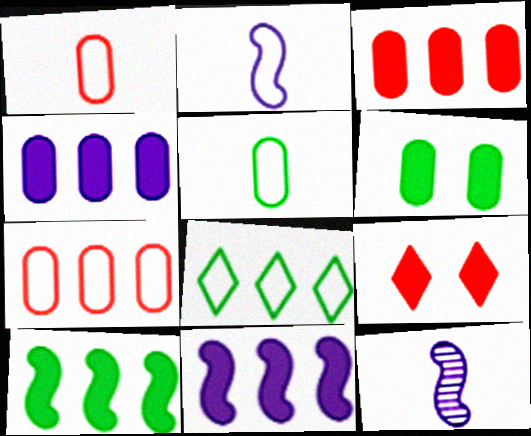[]